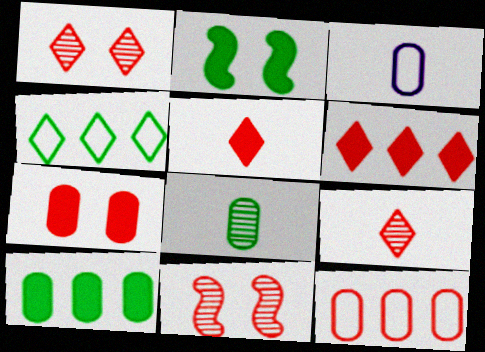[[2, 4, 8], 
[5, 11, 12]]